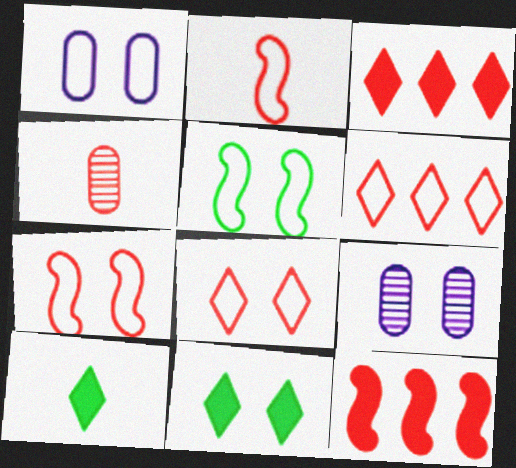[[1, 5, 8], 
[3, 4, 7], 
[4, 8, 12], 
[7, 9, 11]]